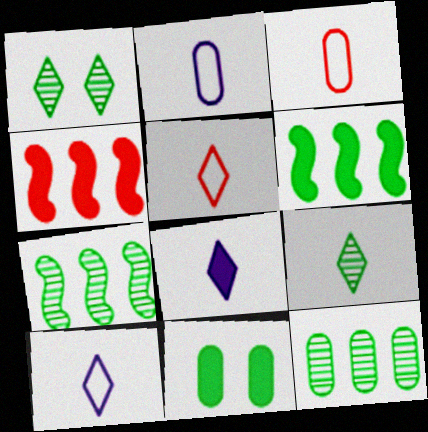[[1, 2, 4], 
[4, 8, 11], 
[5, 8, 9]]